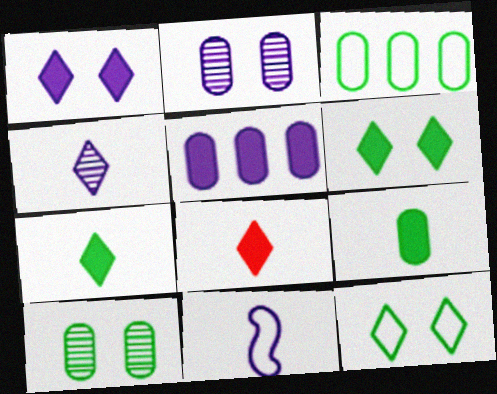[[3, 9, 10]]